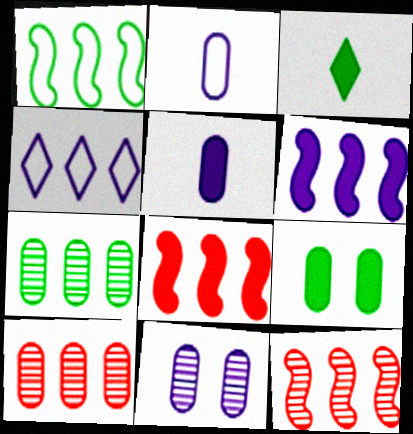[[1, 6, 12], 
[2, 9, 10], 
[4, 7, 8]]